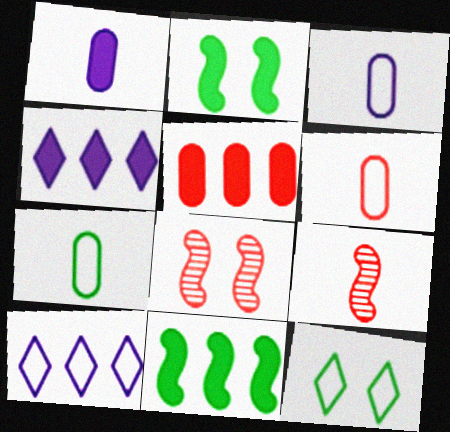[[3, 6, 7], 
[4, 5, 11], 
[4, 7, 8]]